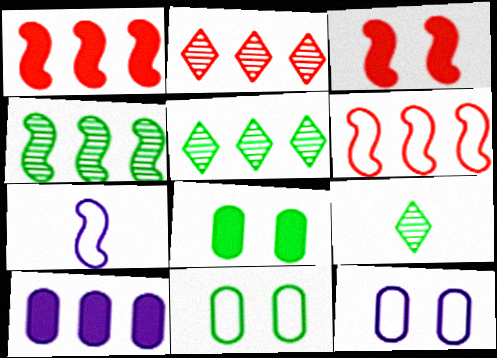[[1, 9, 12], 
[2, 7, 8], 
[3, 4, 7], 
[5, 6, 10]]